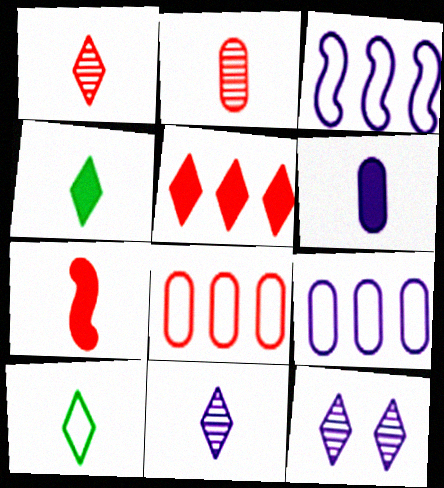[[3, 6, 12], 
[4, 6, 7], 
[5, 10, 12]]